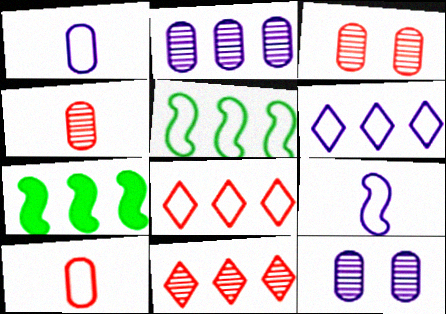[[2, 7, 8]]